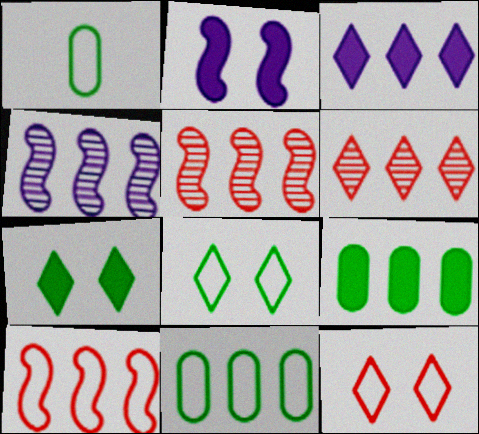[[1, 2, 6], 
[3, 5, 11]]